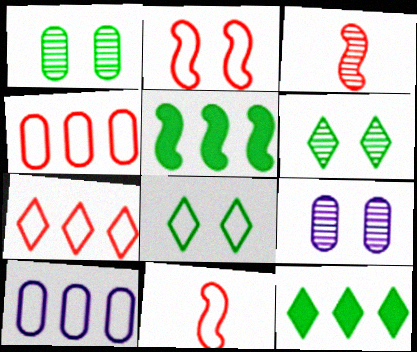[[8, 10, 11], 
[9, 11, 12]]